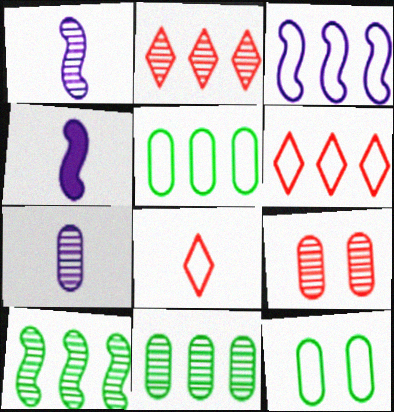[[2, 4, 12], 
[3, 5, 6], 
[3, 8, 12], 
[7, 9, 11]]